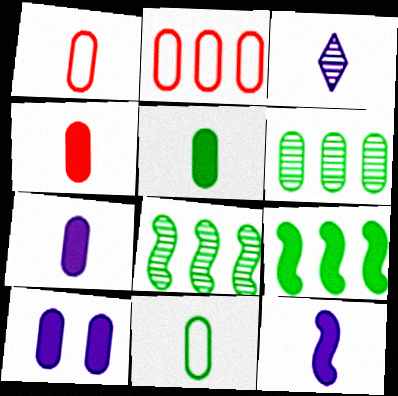[[1, 6, 10], 
[4, 5, 7]]